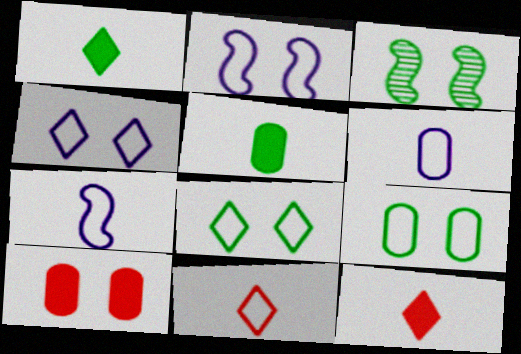[[3, 4, 10]]